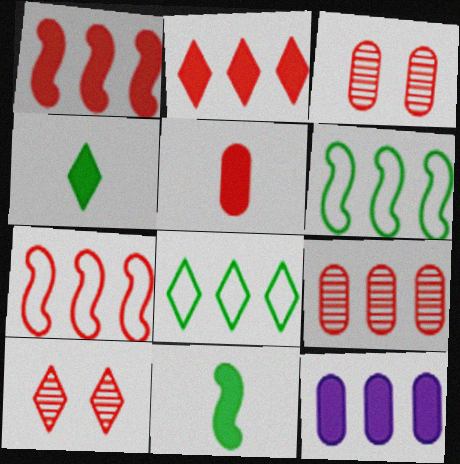[[2, 7, 9], 
[5, 7, 10]]